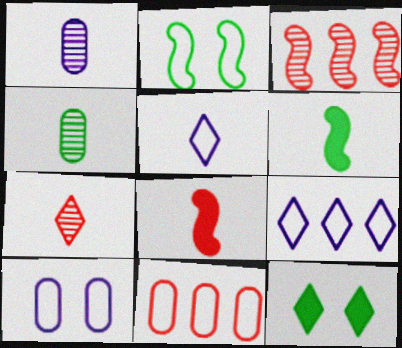[[2, 5, 11], 
[4, 5, 8], 
[7, 9, 12]]